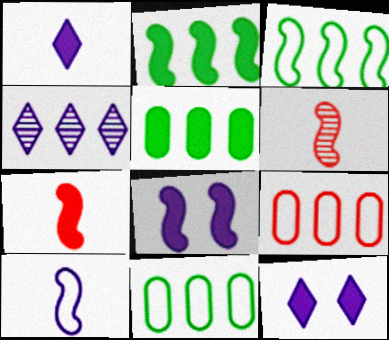[[2, 4, 9], 
[2, 7, 8], 
[3, 6, 8], 
[5, 7, 12], 
[6, 11, 12]]